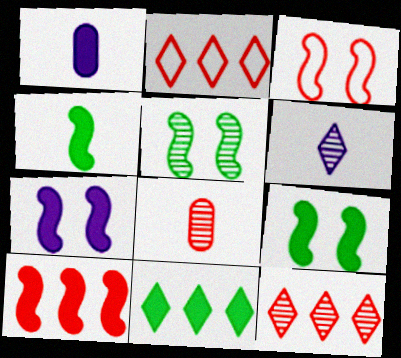[[1, 2, 5], 
[3, 5, 7], 
[4, 7, 10]]